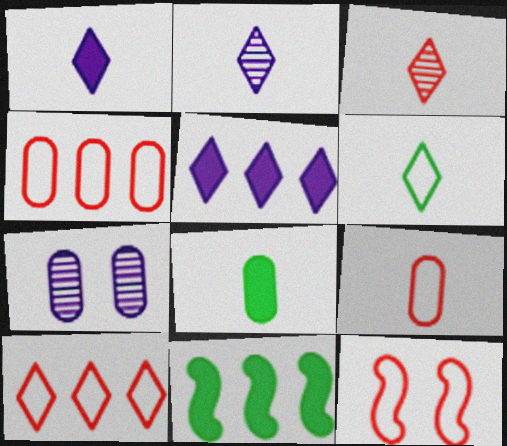[[1, 3, 6], 
[4, 7, 8], 
[9, 10, 12]]